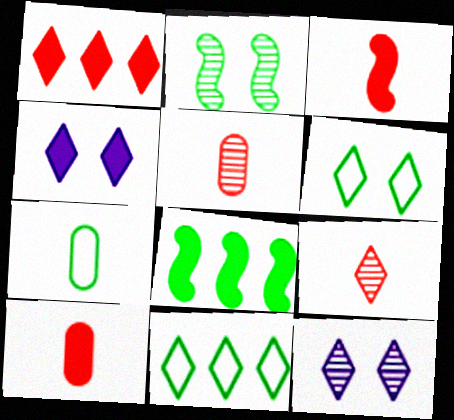[[4, 8, 10], 
[4, 9, 11]]